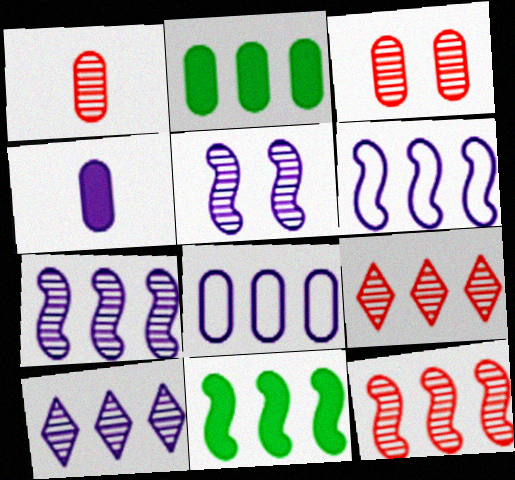[[2, 6, 9], 
[6, 11, 12], 
[8, 9, 11]]